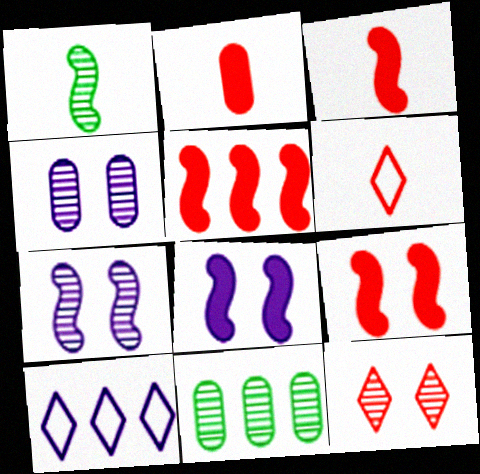[[3, 5, 9], 
[5, 10, 11], 
[6, 8, 11]]